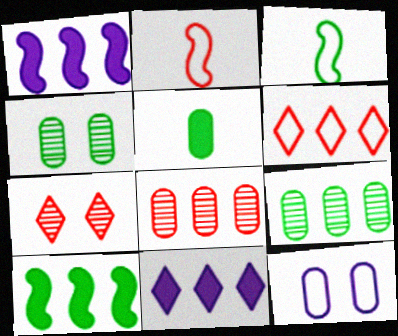[[1, 6, 9], 
[2, 4, 11], 
[3, 6, 12], 
[5, 8, 12]]